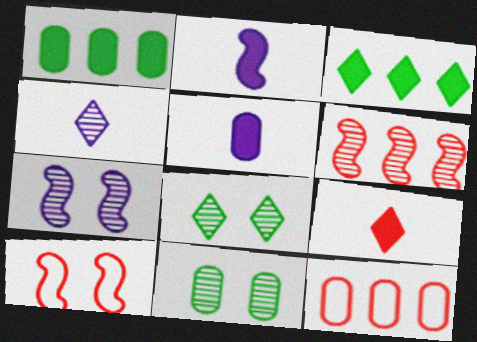[[1, 4, 10], 
[2, 8, 12], 
[4, 6, 11], 
[5, 11, 12]]